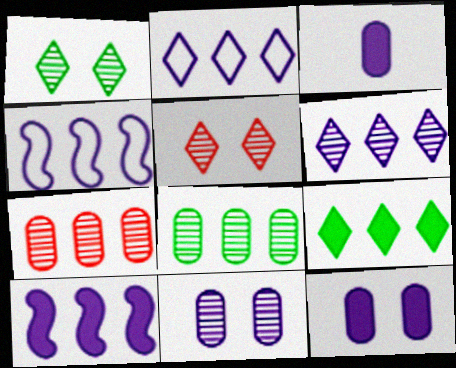[[4, 7, 9]]